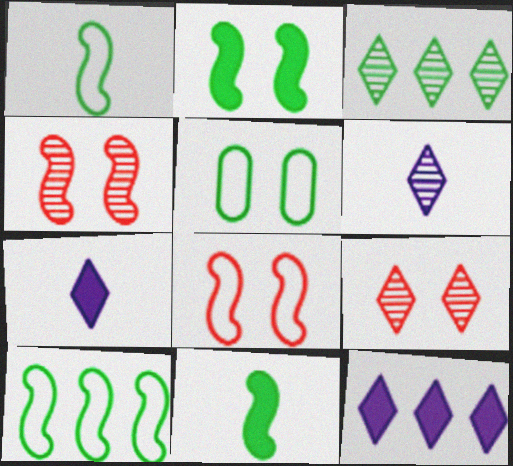[[3, 5, 11], 
[3, 6, 9]]